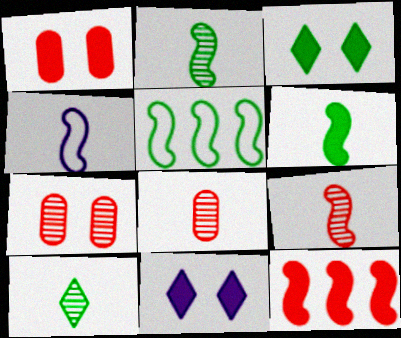[[4, 6, 9], 
[5, 8, 11]]